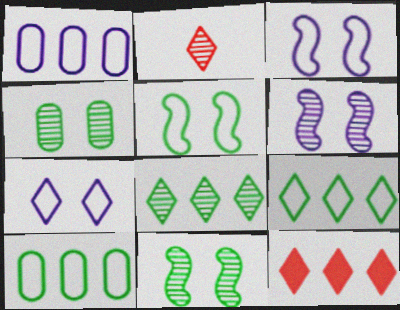[]